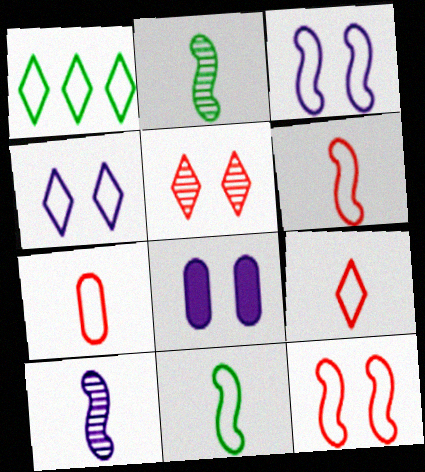[[1, 3, 7], 
[1, 4, 9], 
[6, 7, 9]]